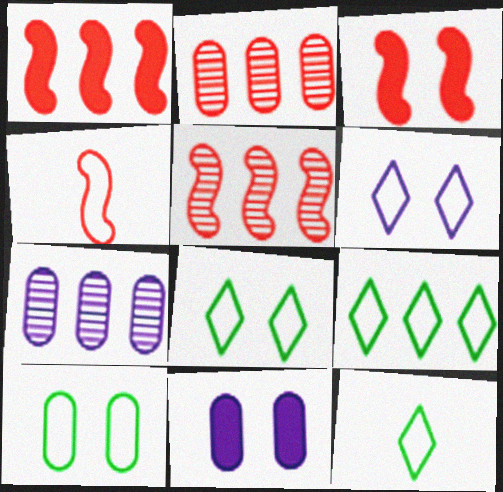[[1, 7, 9], 
[3, 4, 5], 
[3, 7, 12], 
[5, 11, 12], 
[8, 9, 12]]